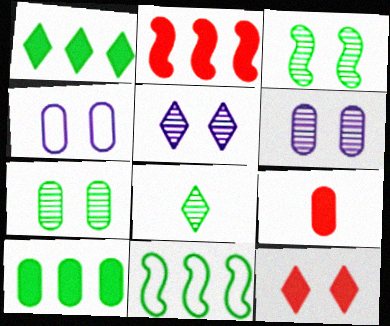[[2, 4, 8], 
[2, 9, 12], 
[3, 4, 12], 
[5, 9, 11]]